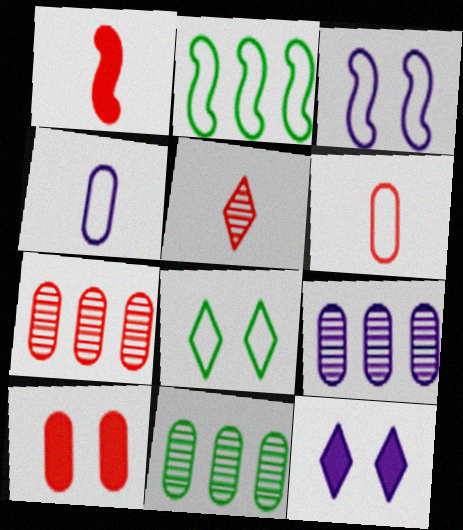[[1, 5, 6], 
[1, 8, 9], 
[4, 10, 11], 
[6, 7, 10], 
[7, 9, 11]]